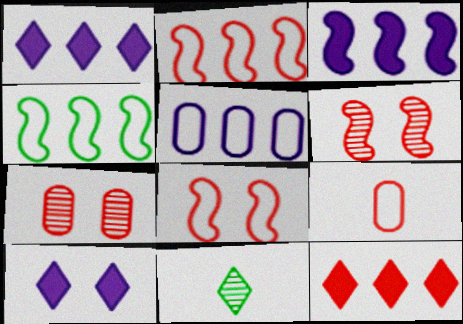[[6, 9, 12]]